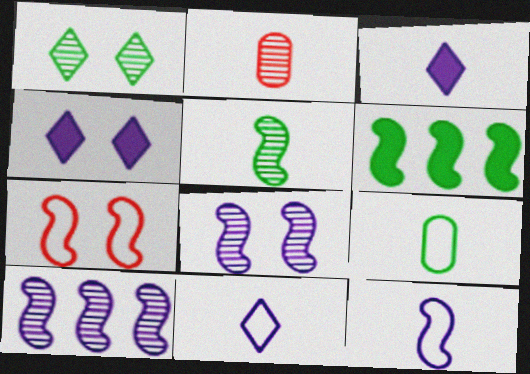[[1, 2, 10], 
[1, 6, 9]]